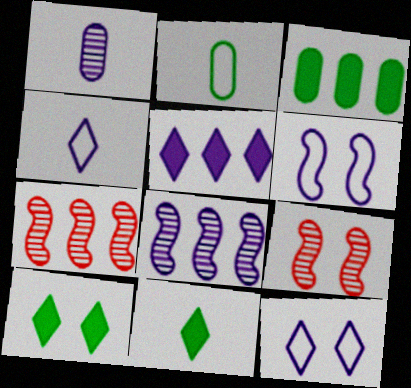[[1, 5, 6], 
[2, 5, 9], 
[3, 4, 9]]